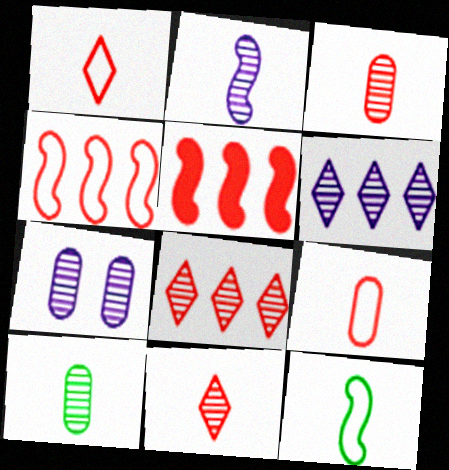[[2, 6, 7], 
[2, 10, 11]]